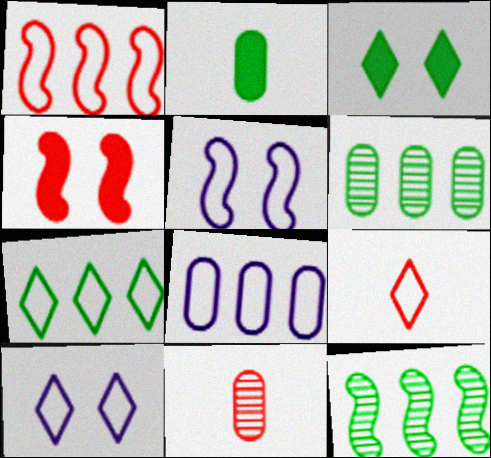[[1, 7, 8], 
[7, 9, 10]]